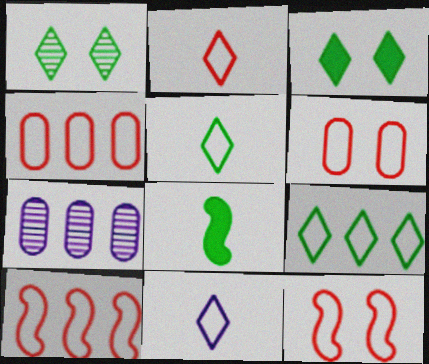[[2, 4, 12], 
[2, 5, 11], 
[2, 6, 10]]